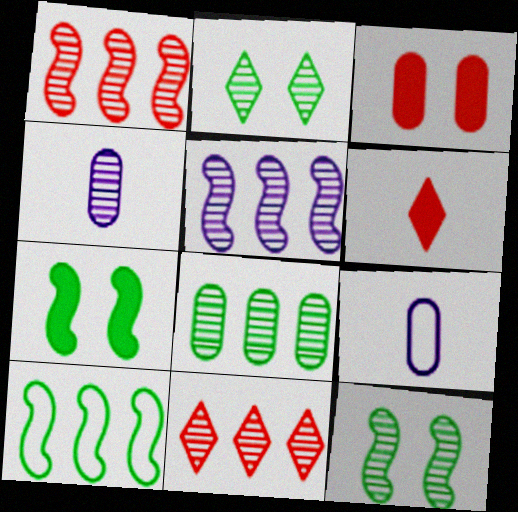[[1, 2, 4], 
[3, 8, 9], 
[4, 11, 12], 
[5, 8, 11], 
[7, 9, 11]]